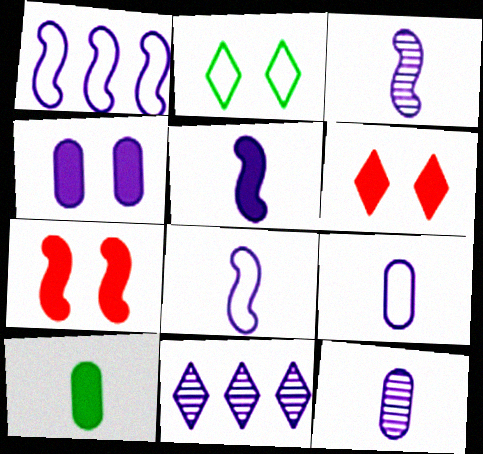[[3, 5, 8], 
[4, 8, 11]]